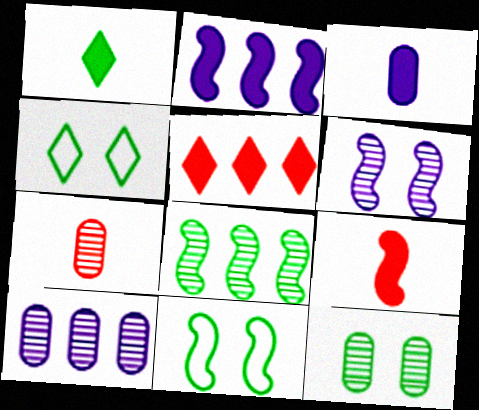[[1, 3, 9], 
[2, 4, 7], 
[4, 9, 10], 
[7, 10, 12]]